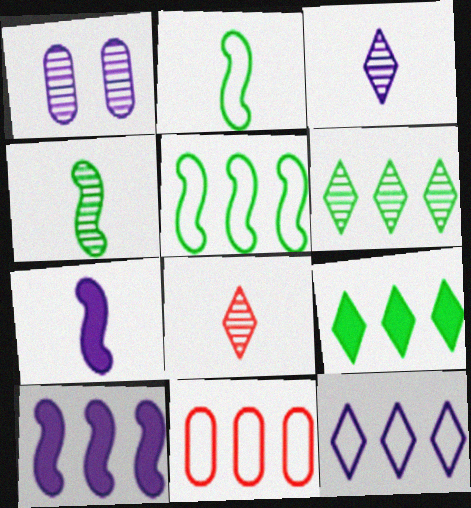[[1, 7, 12], 
[5, 11, 12], 
[6, 10, 11]]